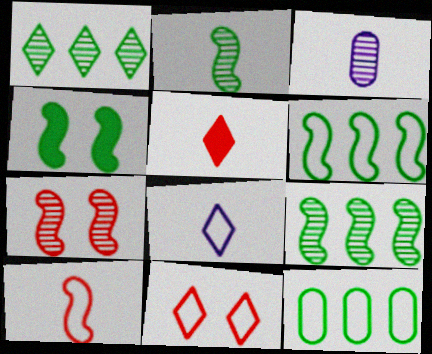[[1, 3, 7], 
[2, 4, 6]]